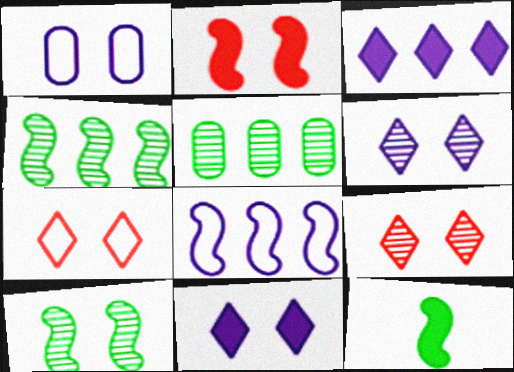[]